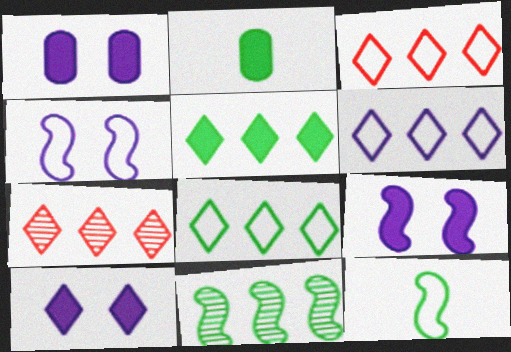[[1, 7, 12], 
[1, 9, 10], 
[2, 4, 7], 
[3, 6, 8], 
[5, 6, 7]]